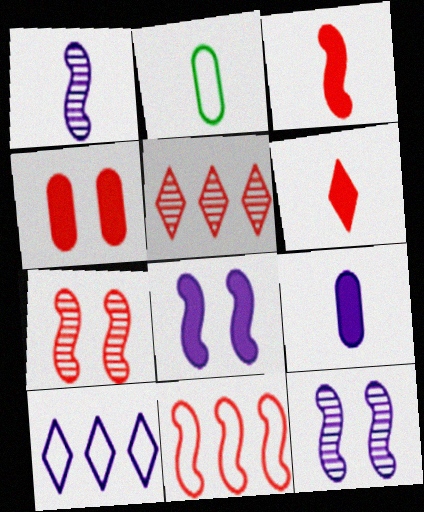[[1, 2, 6], 
[2, 5, 8], 
[3, 7, 11], 
[9, 10, 12]]